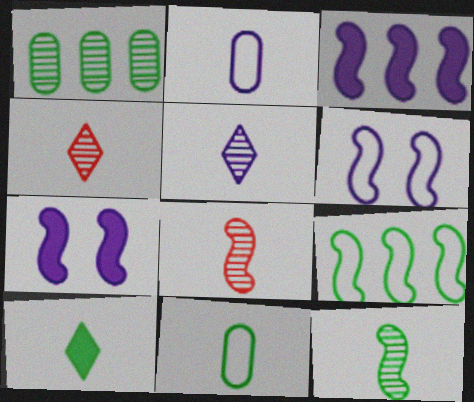[[2, 8, 10], 
[7, 8, 9], 
[10, 11, 12]]